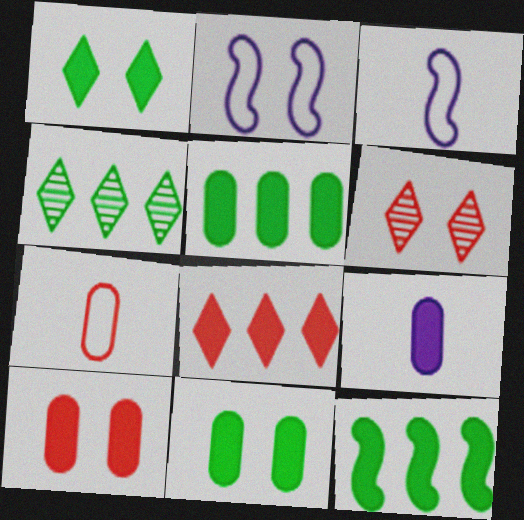[[2, 6, 11], 
[3, 4, 10], 
[3, 5, 6], 
[5, 9, 10]]